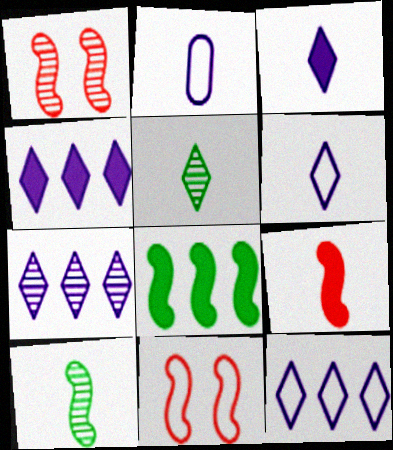[[2, 5, 9], 
[4, 7, 12]]